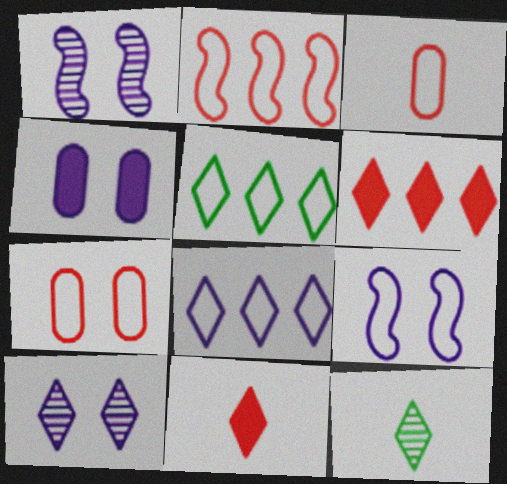[[2, 4, 12], 
[3, 5, 9], 
[4, 9, 10], 
[5, 10, 11]]